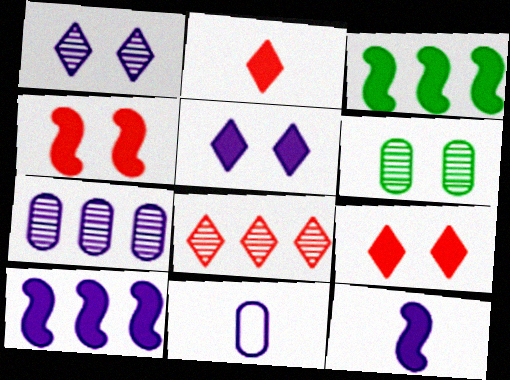[[1, 10, 11], 
[3, 4, 12]]